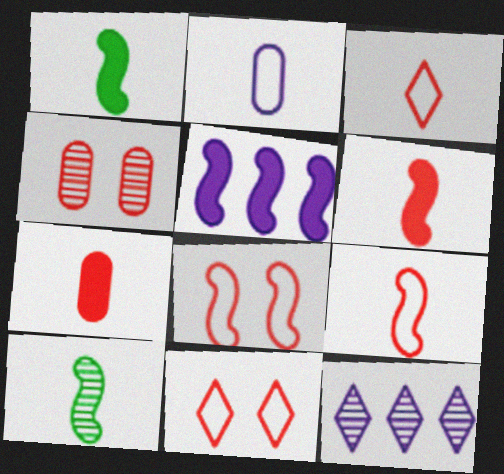[[4, 10, 12], 
[5, 8, 10]]